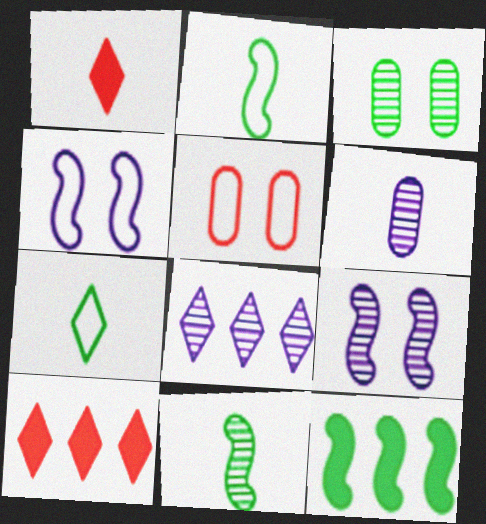[[1, 2, 6], 
[3, 7, 12], 
[6, 8, 9]]